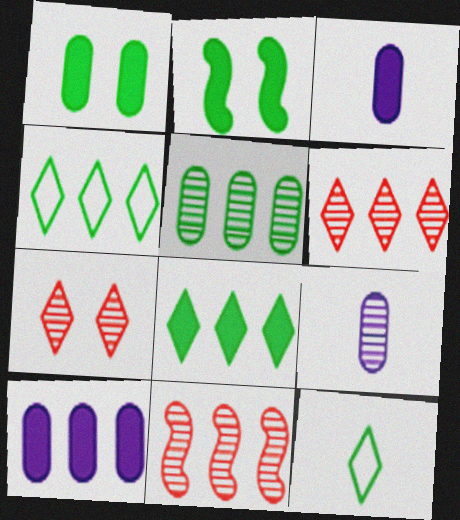[[2, 5, 12], 
[4, 10, 11]]